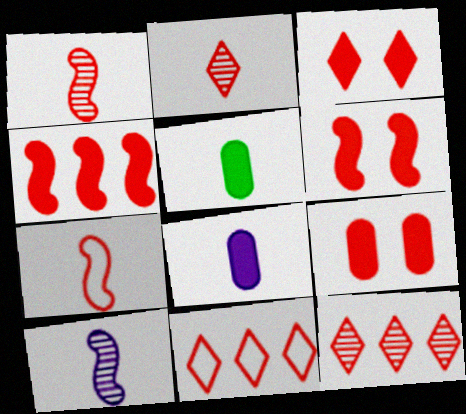[[1, 9, 11], 
[2, 3, 11], 
[3, 6, 9], 
[7, 9, 12]]